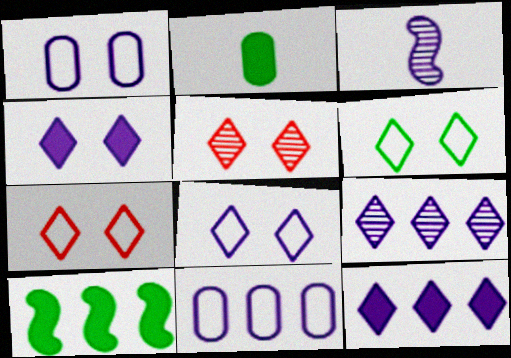[[1, 3, 12], 
[3, 4, 11], 
[4, 5, 6], 
[6, 7, 8]]